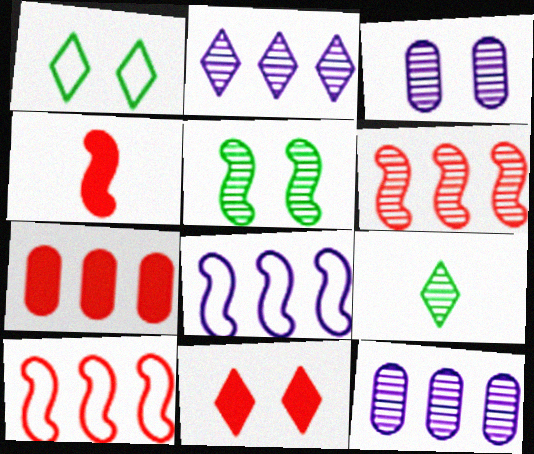[[1, 4, 12], 
[3, 6, 9], 
[4, 5, 8], 
[4, 7, 11]]